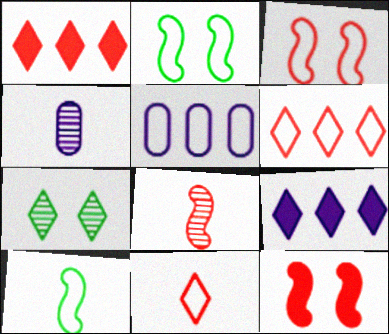[[1, 2, 4], 
[2, 5, 11], 
[7, 9, 11]]